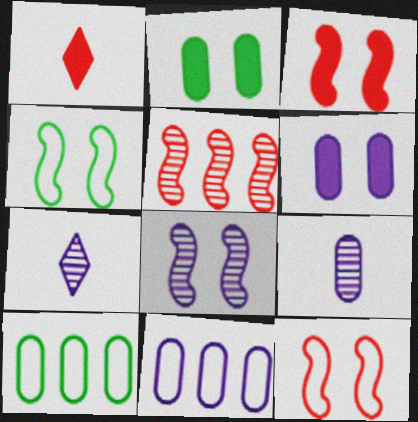[[1, 8, 10], 
[3, 4, 8], 
[3, 7, 10], 
[6, 9, 11]]